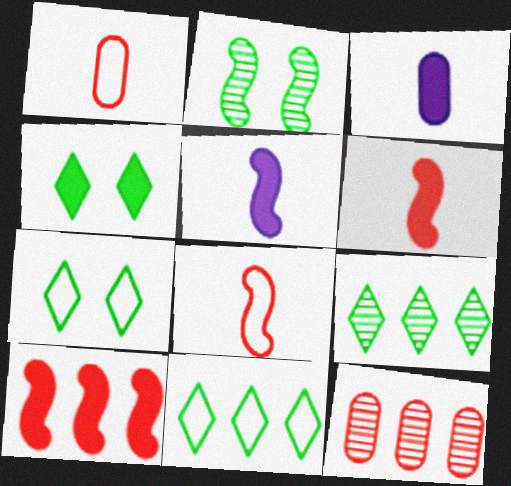[[3, 4, 10], 
[5, 7, 12]]